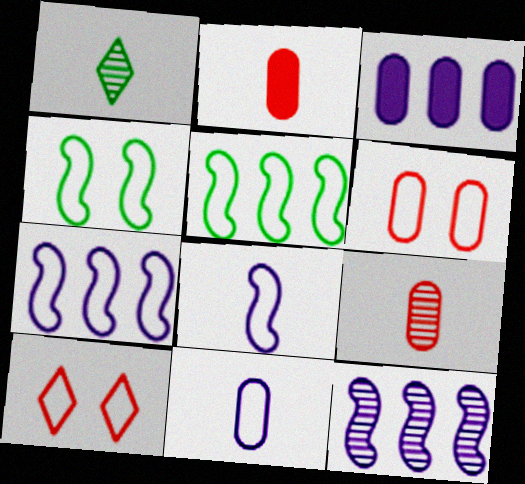[[1, 2, 8], 
[5, 10, 11]]